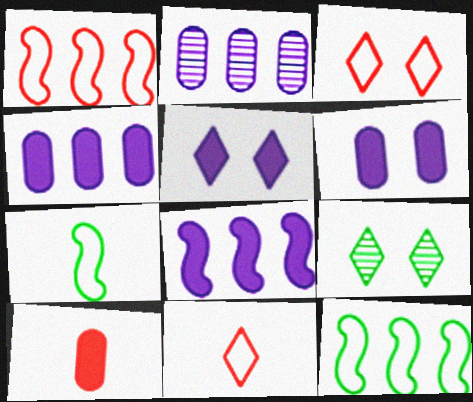[[3, 5, 9]]